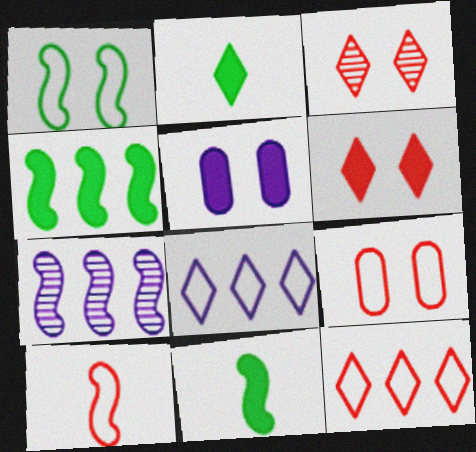[[1, 3, 5], 
[2, 3, 8], 
[2, 7, 9], 
[9, 10, 12]]